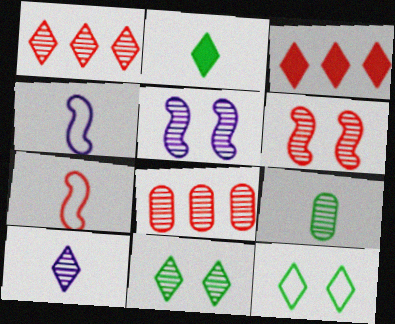[[1, 5, 9], 
[1, 10, 11], 
[3, 10, 12]]